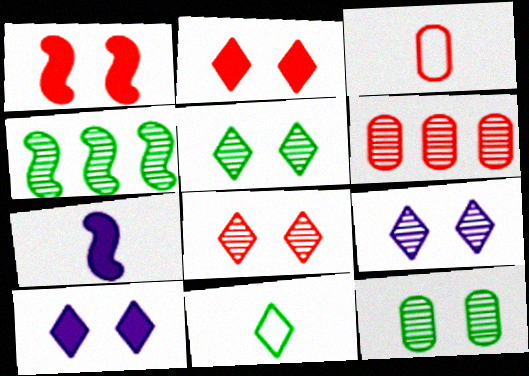[[3, 4, 10], 
[5, 8, 9]]